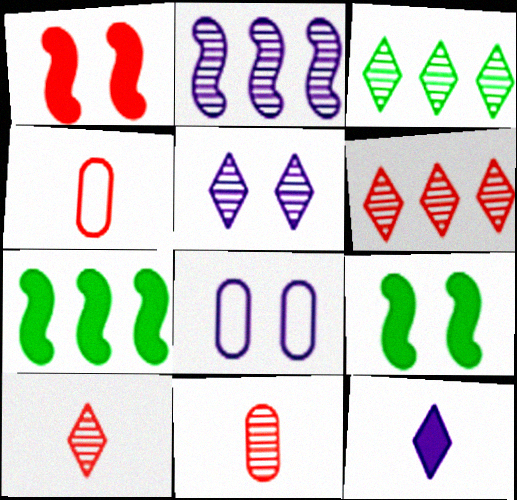[[1, 4, 6], 
[2, 8, 12], 
[3, 5, 10], 
[4, 5, 7], 
[7, 8, 10]]